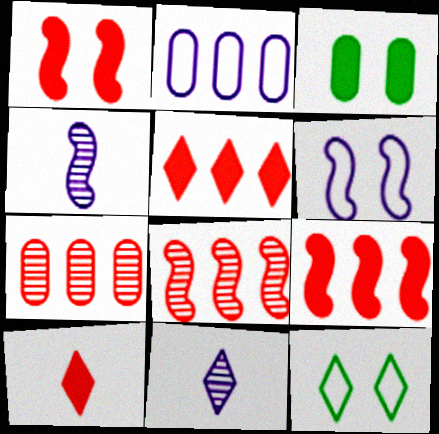[[5, 11, 12]]